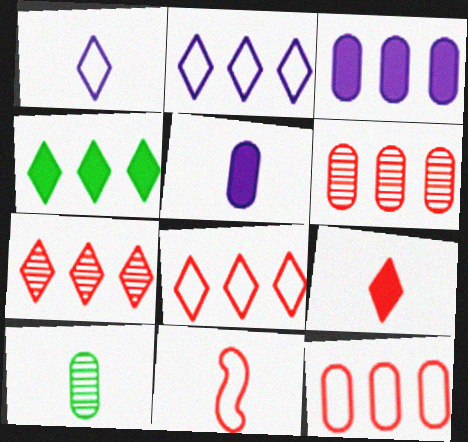[[2, 4, 7]]